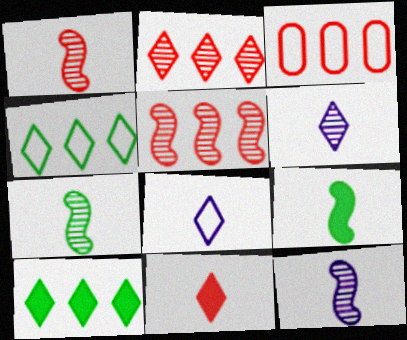[[1, 7, 12]]